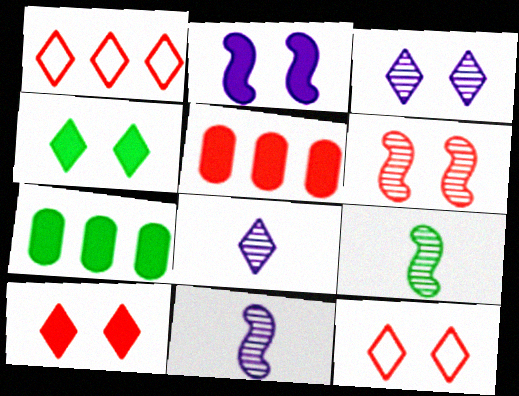[[1, 4, 8], 
[3, 4, 12], 
[7, 11, 12]]